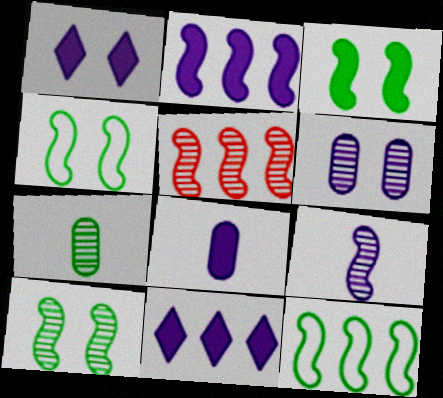[[1, 2, 8], 
[2, 5, 12], 
[3, 4, 10], 
[5, 9, 10]]